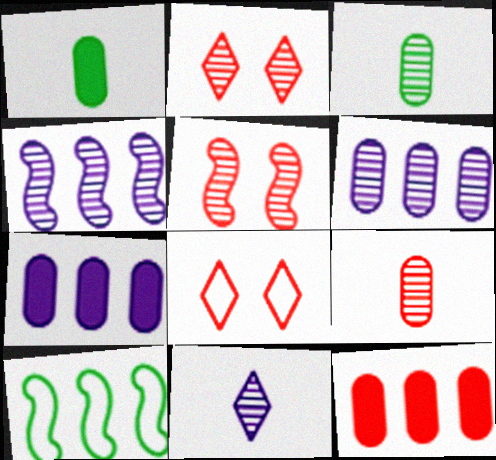[[1, 4, 8], 
[2, 3, 4]]